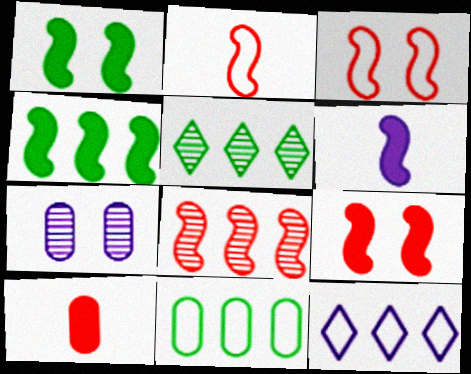[[2, 8, 9], 
[4, 5, 11], 
[4, 6, 9], 
[6, 7, 12], 
[7, 10, 11]]